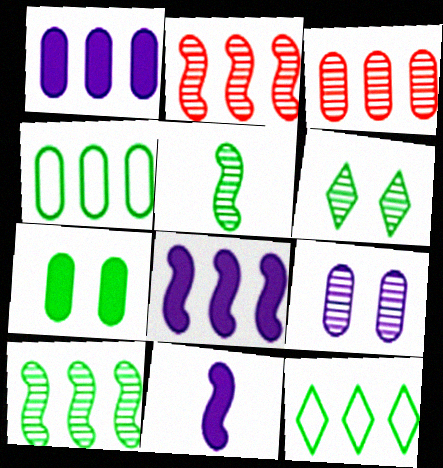[[1, 2, 12], 
[1, 3, 4], 
[3, 8, 12], 
[5, 7, 12]]